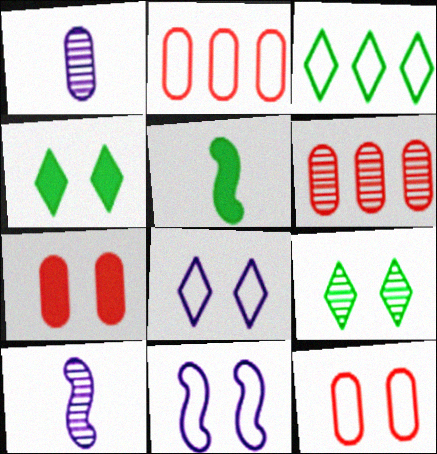[[2, 4, 10], 
[3, 7, 10], 
[5, 6, 8], 
[6, 9, 10], 
[7, 9, 11]]